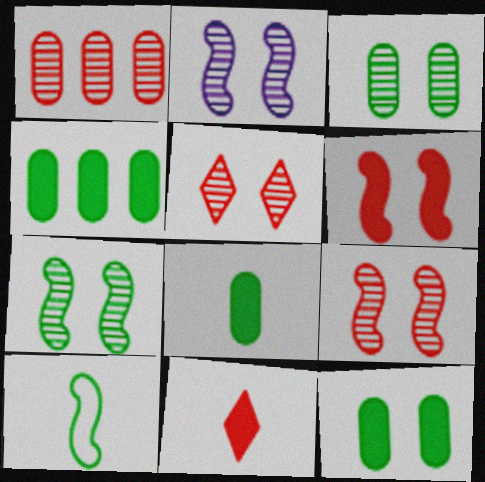[[2, 3, 5], 
[2, 7, 9], 
[4, 8, 12]]